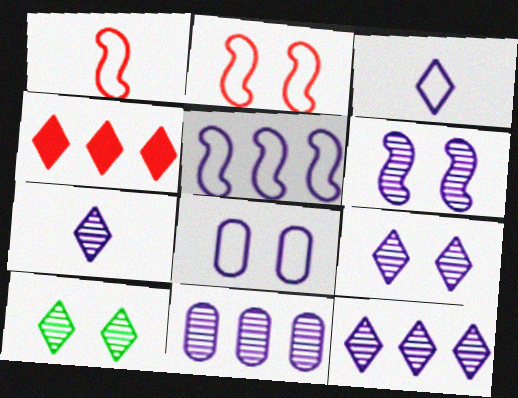[[3, 4, 10], 
[3, 5, 8], 
[6, 7, 11], 
[7, 9, 12]]